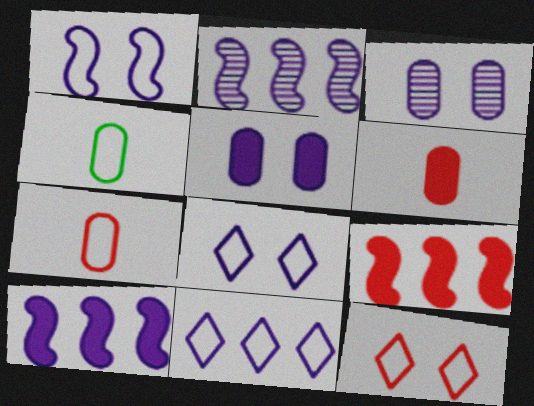[]